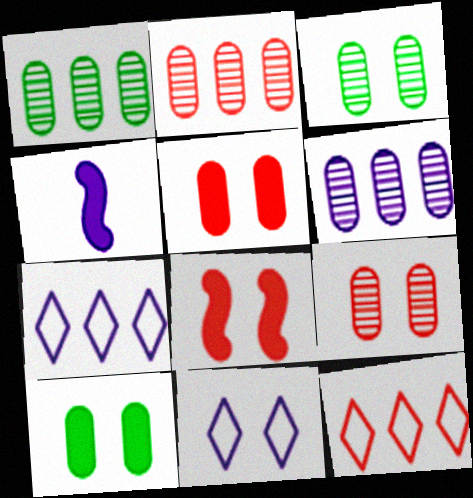[[1, 2, 6], 
[3, 4, 12], 
[3, 8, 11], 
[4, 6, 11]]